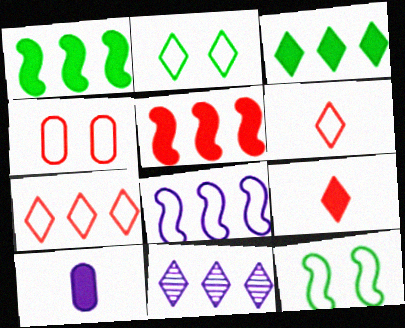[[2, 9, 11], 
[3, 7, 11]]